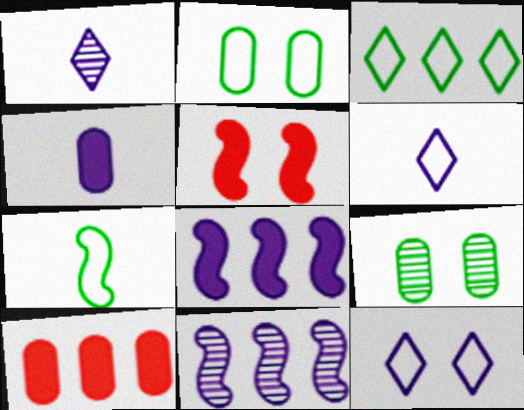[[2, 3, 7], 
[3, 10, 11], 
[4, 11, 12], 
[5, 7, 11], 
[5, 9, 12]]